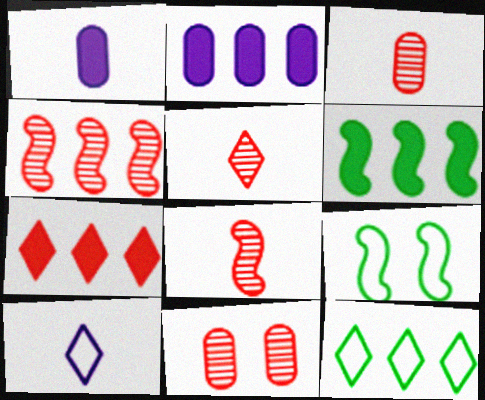[[2, 4, 12], 
[2, 5, 9], 
[2, 6, 7], 
[3, 5, 8], 
[4, 5, 11], 
[6, 10, 11]]